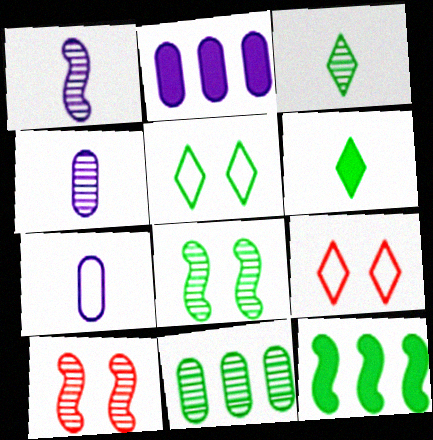[[3, 8, 11], 
[4, 9, 12]]